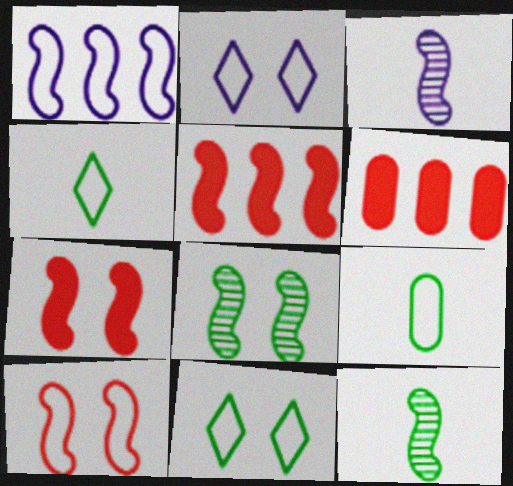[[1, 7, 12], 
[2, 6, 12], 
[3, 6, 11]]